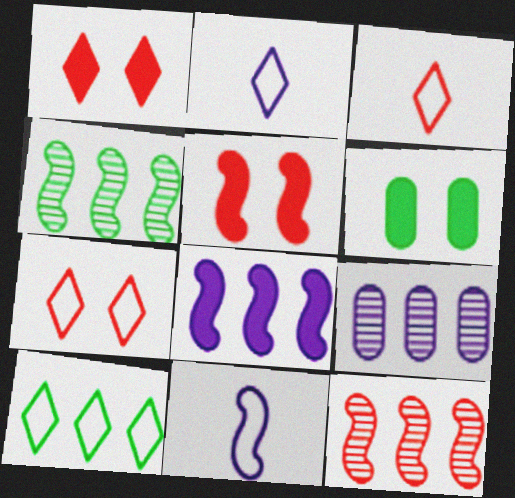[[2, 6, 12], 
[2, 7, 10], 
[4, 5, 11]]